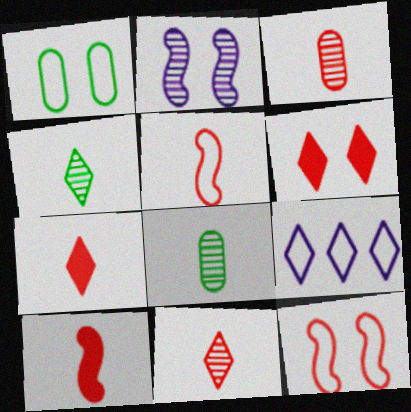[[1, 2, 6], 
[1, 5, 9], 
[3, 5, 7], 
[4, 6, 9]]